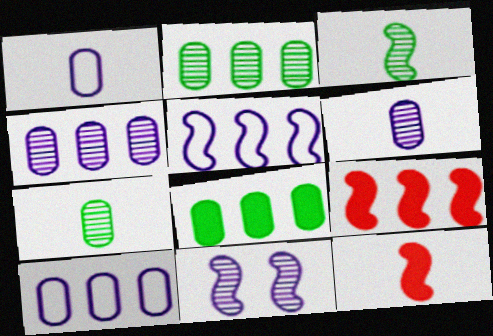[]